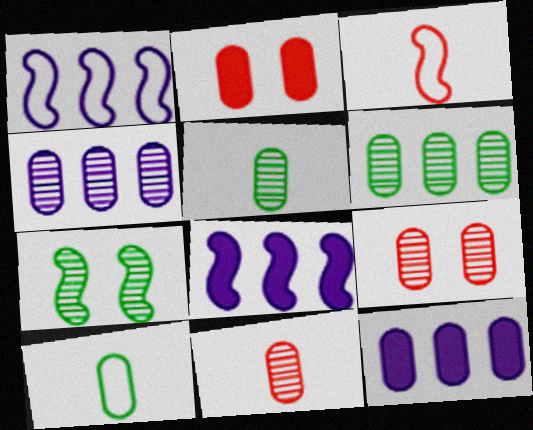[[2, 4, 10], 
[3, 7, 8], 
[4, 5, 9], 
[9, 10, 12]]